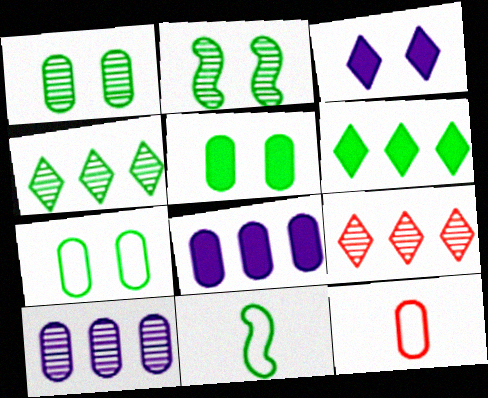[[1, 5, 7], 
[1, 6, 11], 
[1, 8, 12], 
[4, 5, 11], 
[5, 10, 12]]